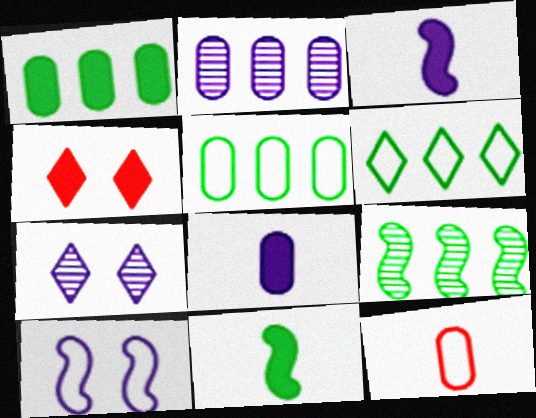[[1, 3, 4], 
[1, 6, 9], 
[6, 10, 12]]